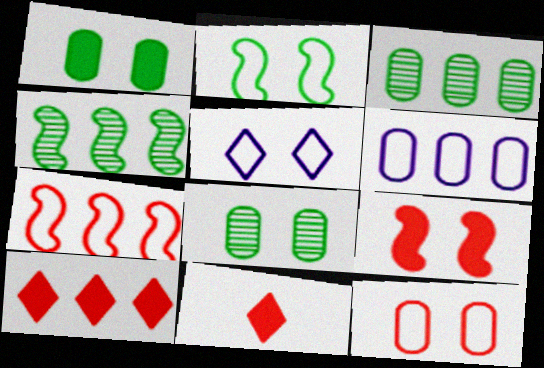[[2, 5, 12], 
[4, 6, 10], 
[5, 8, 9]]